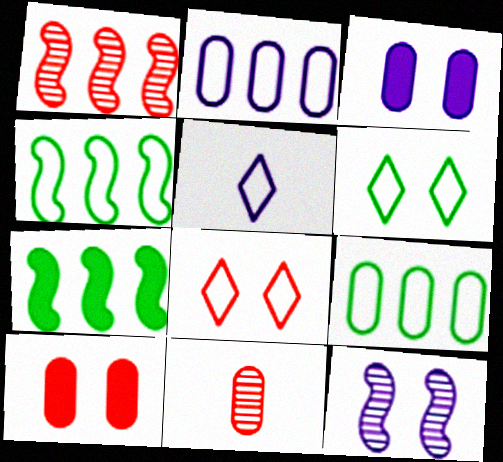[[3, 9, 11], 
[6, 10, 12]]